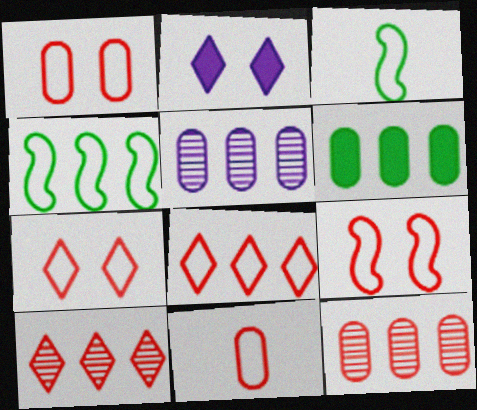[[1, 7, 9], 
[2, 3, 12], 
[8, 9, 11]]